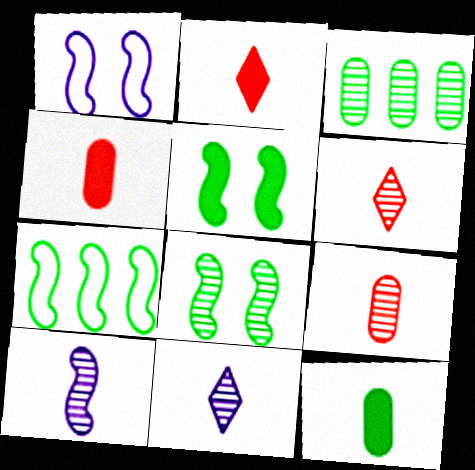[[1, 2, 3]]